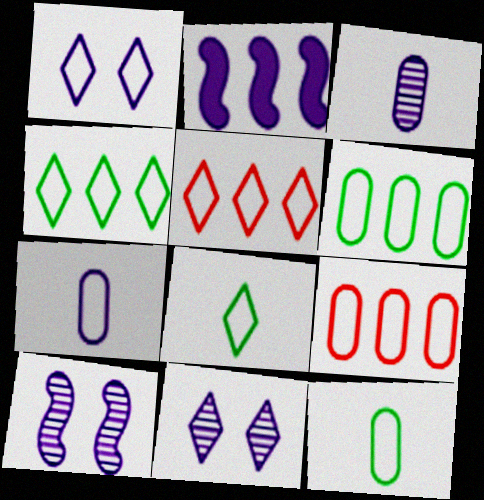[[1, 2, 3], 
[1, 5, 8], 
[2, 7, 11]]